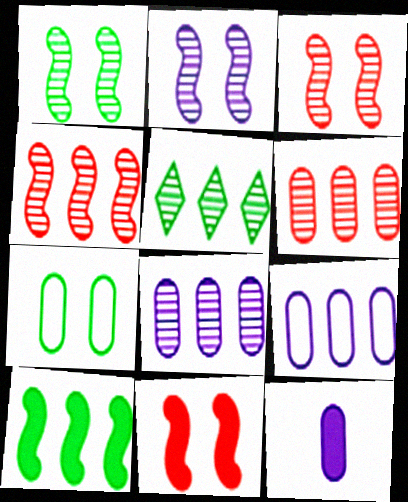[[1, 2, 3], 
[4, 5, 8], 
[6, 7, 12]]